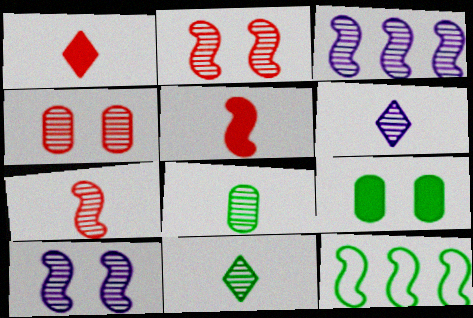[[3, 4, 11], 
[5, 10, 12], 
[6, 7, 8], 
[9, 11, 12]]